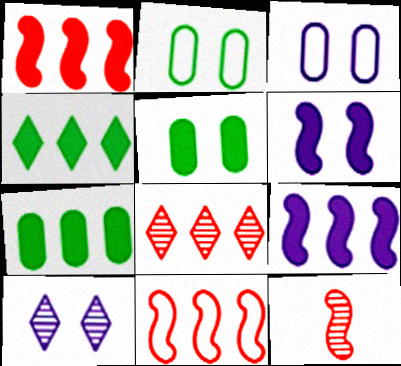[[3, 4, 12], 
[3, 6, 10]]